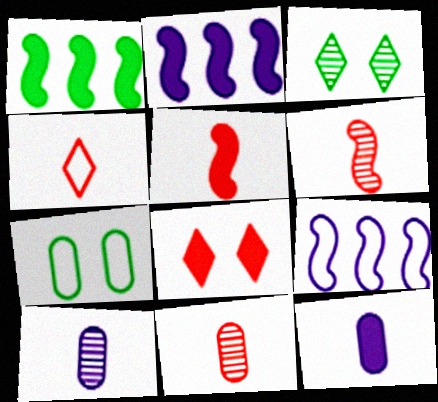[[1, 8, 12], 
[4, 5, 11], 
[4, 7, 9]]